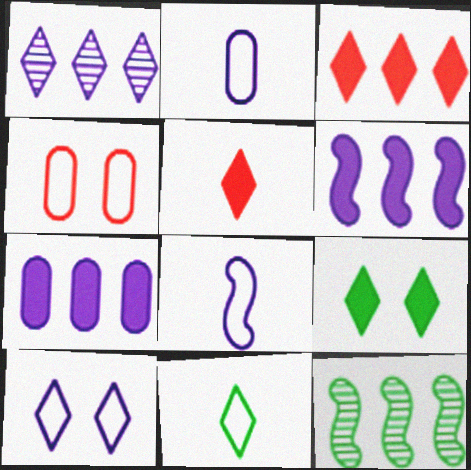[]